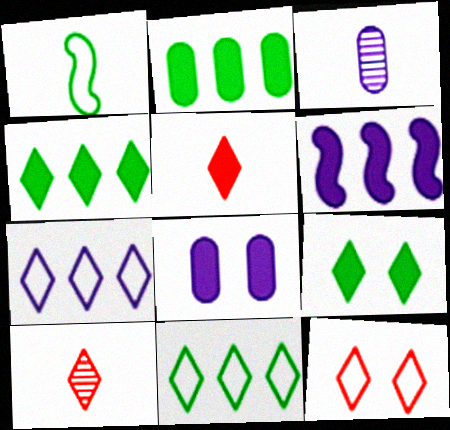[[1, 3, 5], 
[7, 9, 10]]